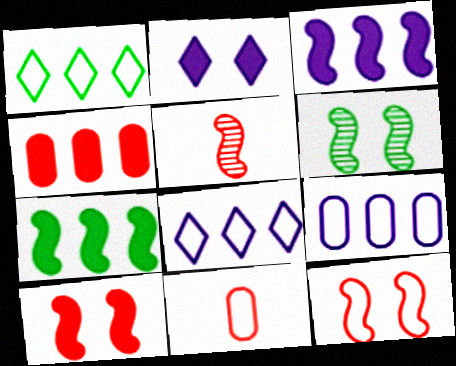[]